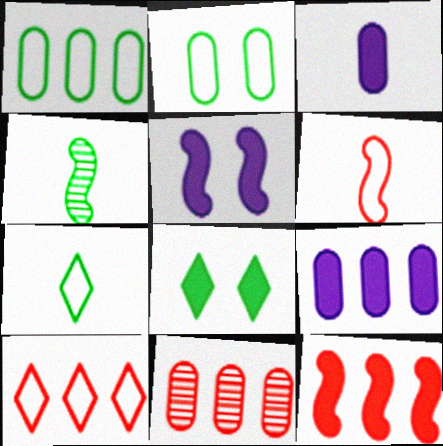[[1, 4, 8], 
[1, 9, 11], 
[2, 3, 11], 
[3, 8, 12], 
[5, 7, 11], 
[10, 11, 12]]